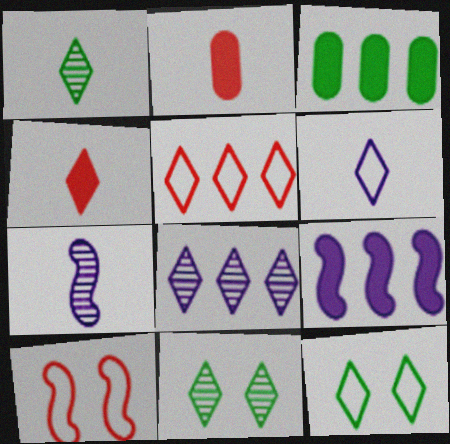[[1, 4, 6], 
[4, 8, 12], 
[5, 6, 12]]